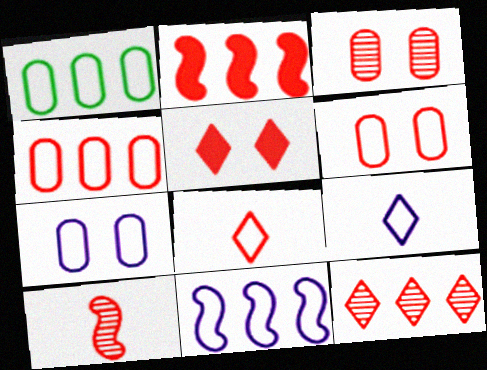[[2, 3, 8], 
[2, 4, 12], 
[3, 10, 12], 
[4, 5, 10], 
[5, 8, 12], 
[7, 9, 11]]